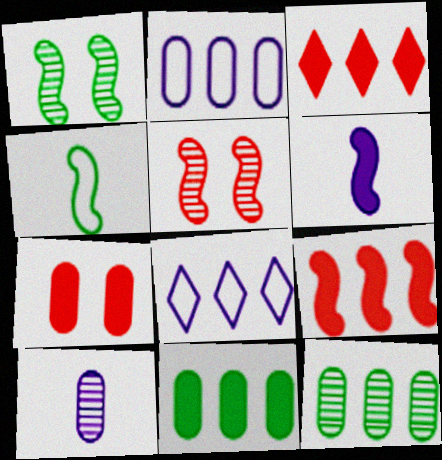[[8, 9, 12]]